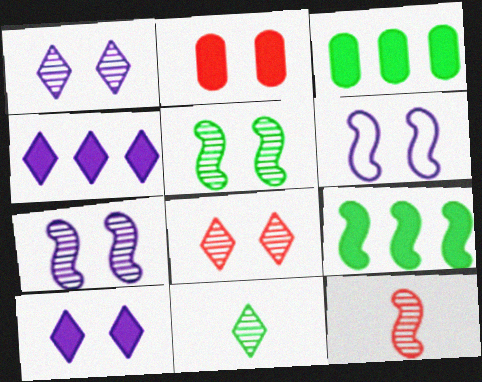[[6, 9, 12]]